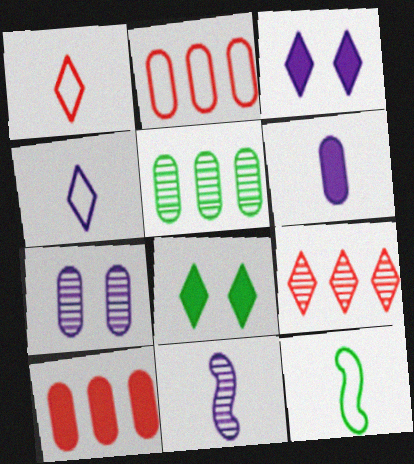[[2, 8, 11], 
[4, 6, 11], 
[4, 8, 9], 
[5, 8, 12]]